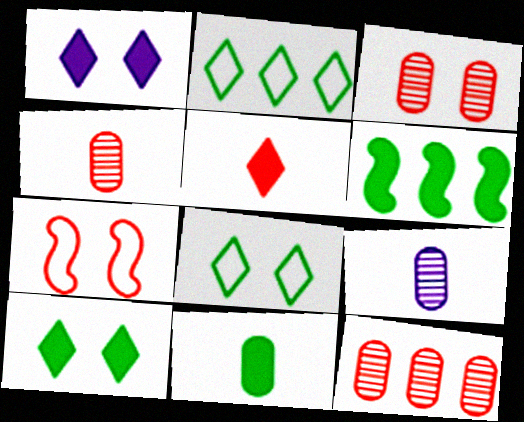[[3, 4, 12], 
[5, 7, 12], 
[6, 10, 11]]